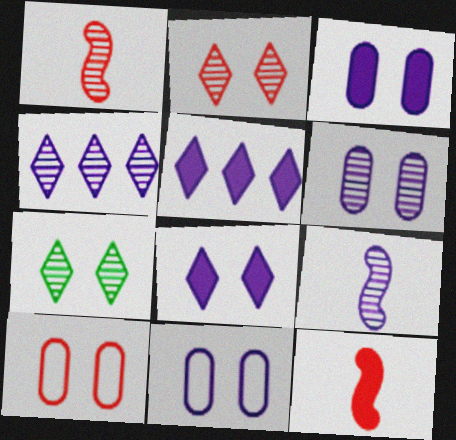[[3, 6, 11], 
[4, 6, 9], 
[5, 9, 11]]